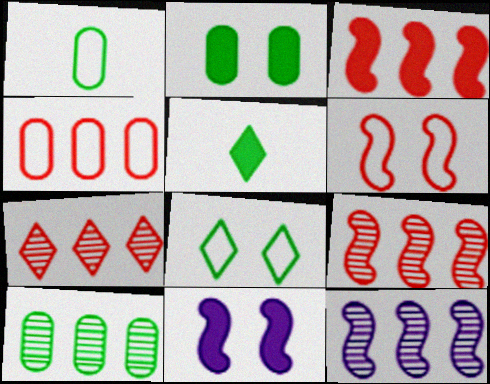[[1, 2, 10], 
[1, 7, 11], 
[3, 4, 7], 
[7, 10, 12]]